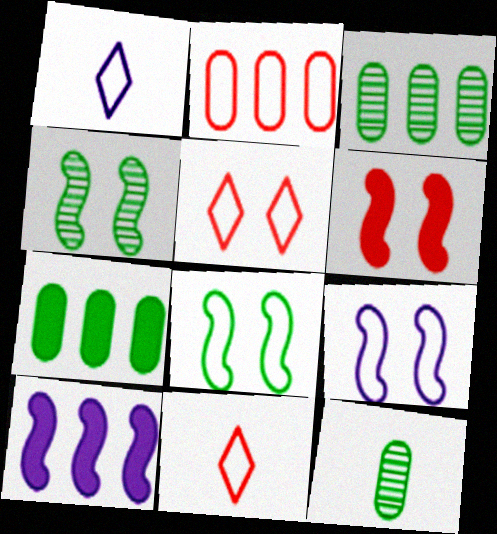[[1, 2, 8], 
[1, 3, 6], 
[4, 6, 9], 
[5, 10, 12]]